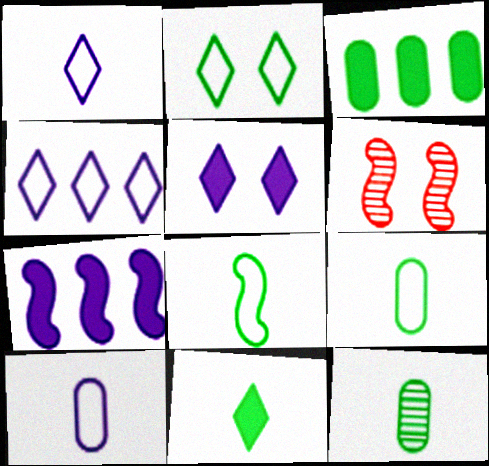[[1, 3, 6], 
[6, 7, 8], 
[8, 11, 12]]